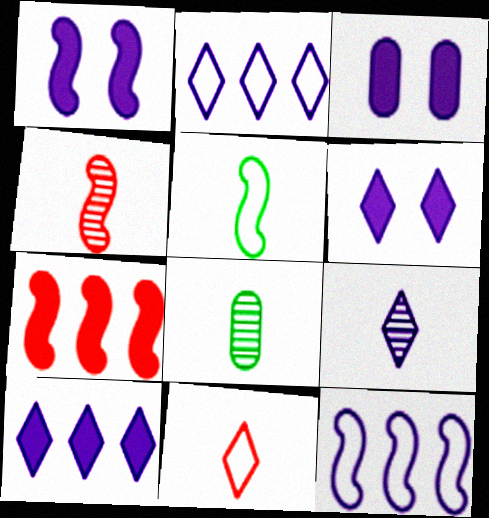[[1, 3, 6], 
[2, 6, 9], 
[3, 9, 12], 
[4, 8, 9]]